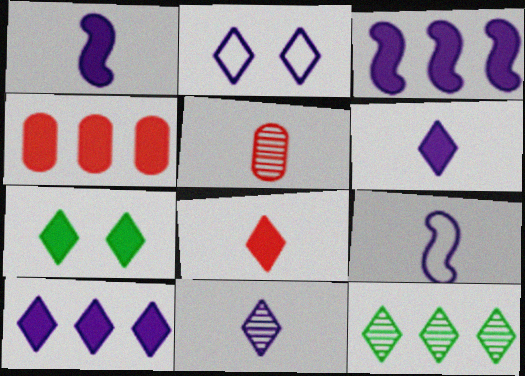[[1, 4, 7], 
[2, 8, 12], 
[2, 10, 11], 
[7, 8, 10]]